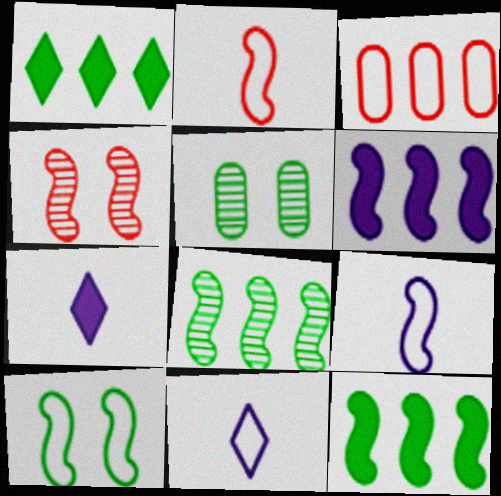[[3, 10, 11], 
[4, 9, 12]]